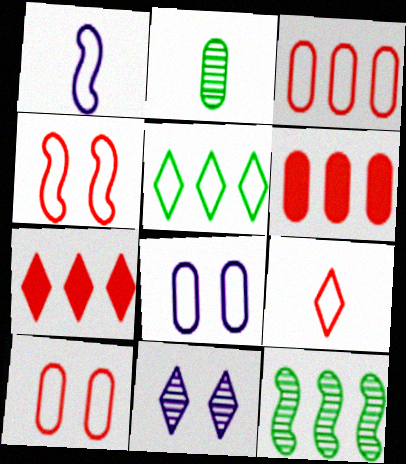[[1, 5, 10], 
[2, 6, 8], 
[3, 4, 9]]